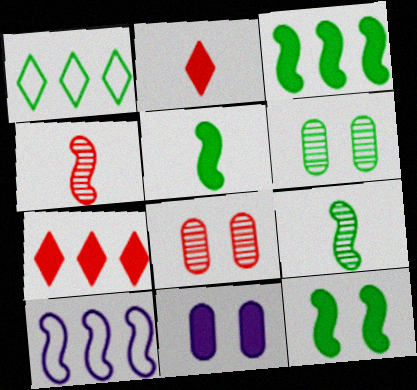[[1, 4, 11], 
[1, 5, 6], 
[2, 3, 11], 
[2, 6, 10], 
[3, 5, 12], 
[4, 10, 12], 
[5, 7, 11]]